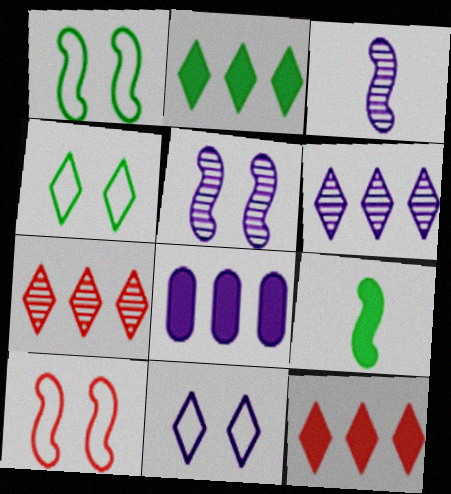[[3, 8, 11]]